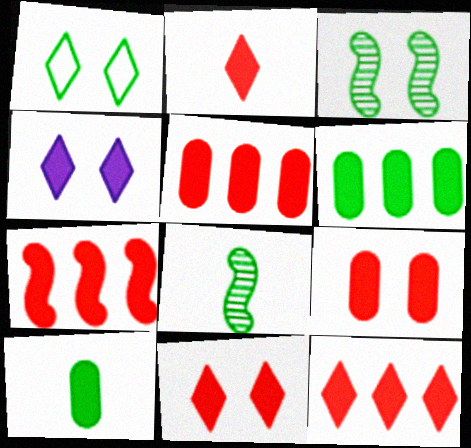[[1, 6, 8], 
[2, 7, 9], 
[2, 11, 12], 
[4, 7, 10], 
[5, 7, 12]]